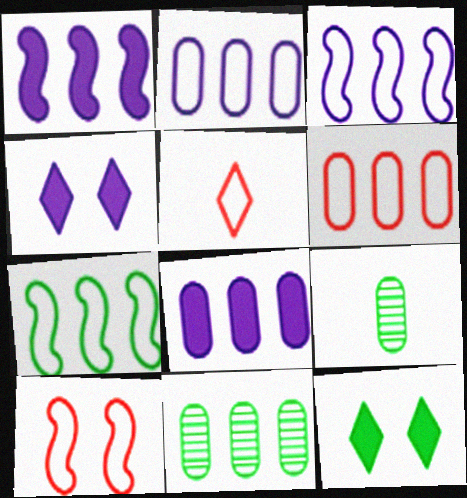[[5, 6, 10], 
[6, 8, 11], 
[7, 9, 12]]